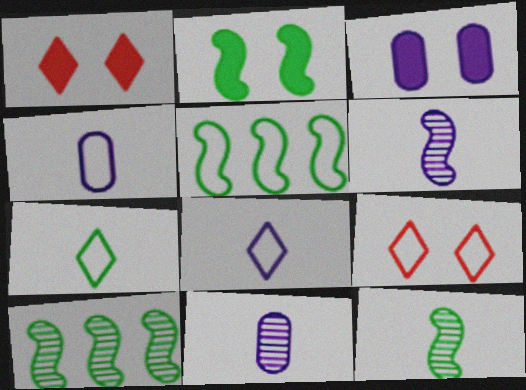[[1, 2, 3], 
[1, 4, 10], 
[1, 5, 11], 
[2, 5, 12], 
[4, 5, 9]]